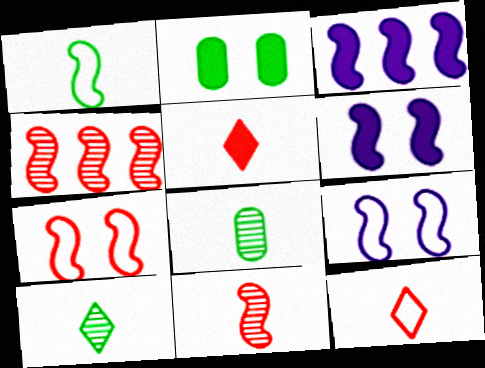[[1, 4, 6], 
[2, 3, 5]]